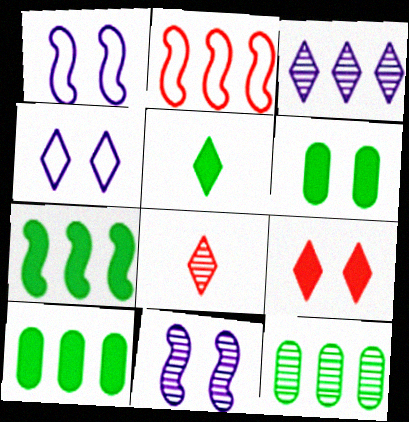[[1, 8, 10], 
[2, 3, 10], 
[5, 6, 7], 
[8, 11, 12]]